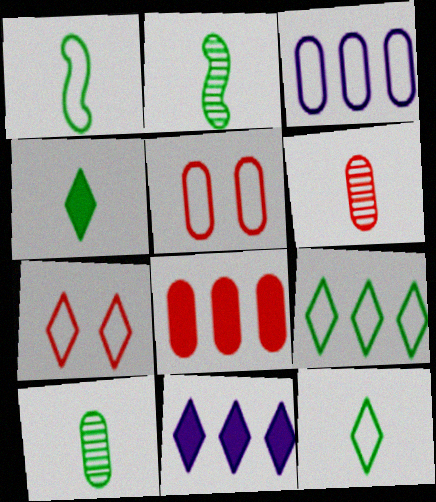[[1, 3, 7], 
[1, 4, 10], 
[2, 5, 11], 
[5, 6, 8]]